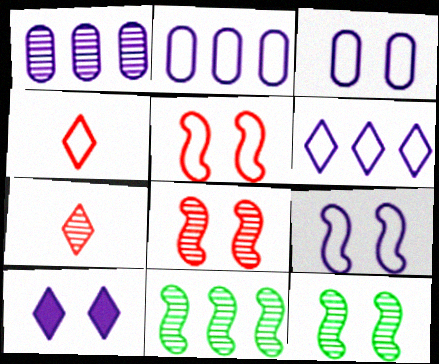[[1, 7, 12]]